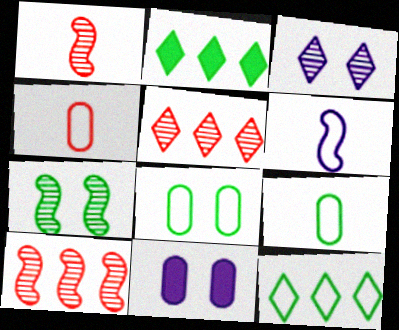[[1, 11, 12], 
[2, 7, 9]]